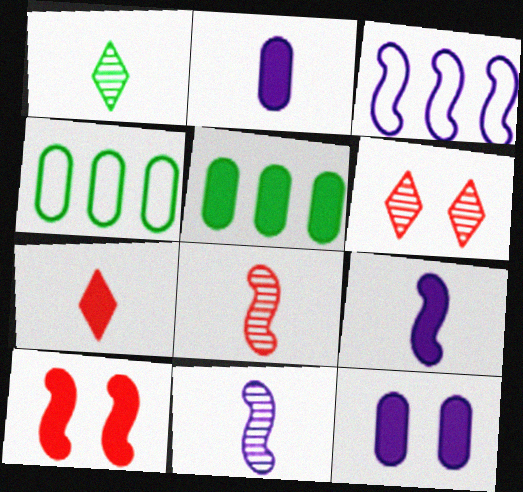[[4, 6, 9]]